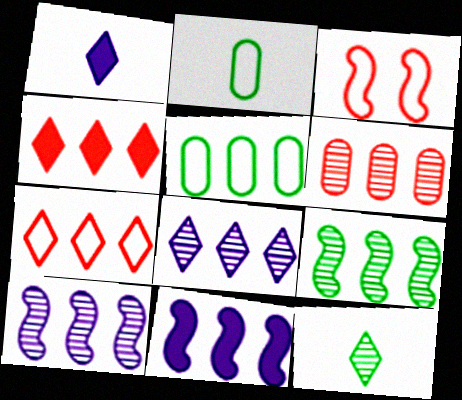[[4, 5, 10], 
[6, 8, 9]]